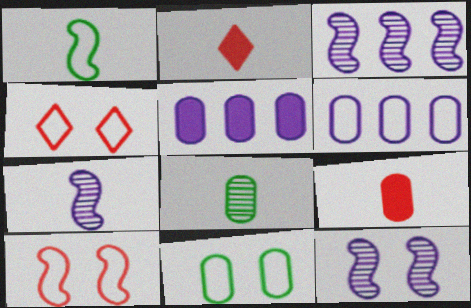[[1, 4, 6], 
[2, 3, 11], 
[3, 7, 12]]